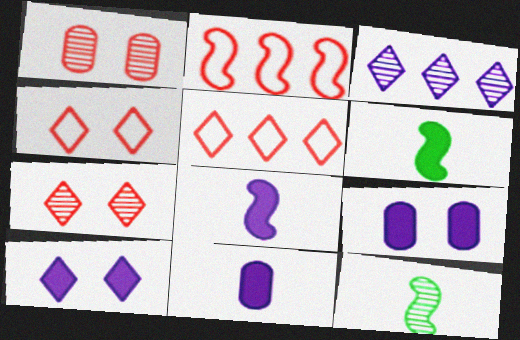[[1, 3, 12], 
[5, 9, 12]]